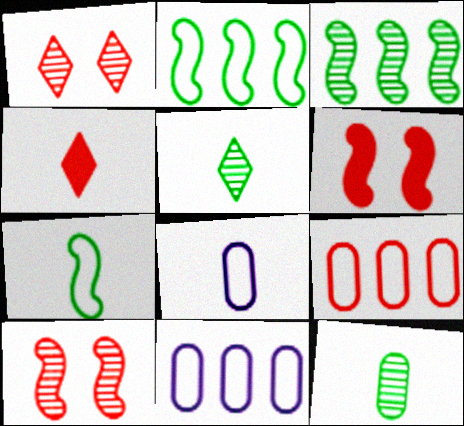[[4, 9, 10], 
[5, 6, 11]]